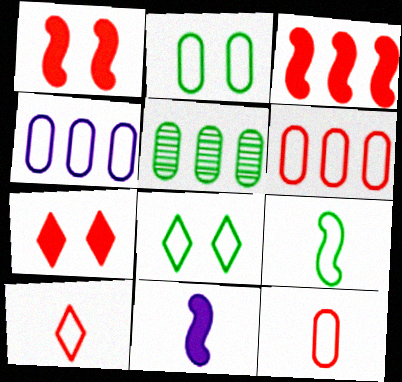[[2, 4, 12]]